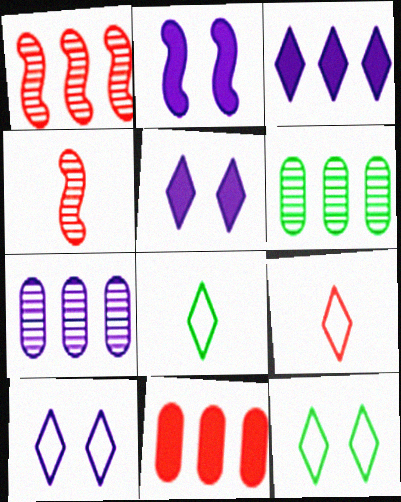[[2, 6, 9]]